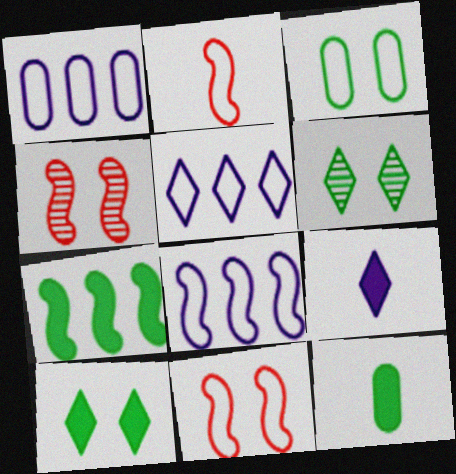[[1, 5, 8], 
[2, 3, 5], 
[4, 5, 12], 
[7, 10, 12]]